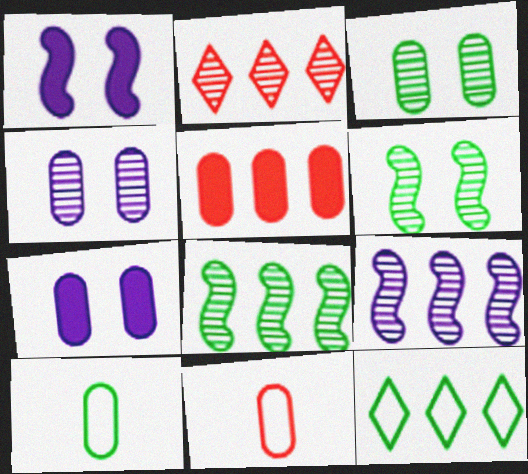[[1, 2, 10], 
[4, 5, 10], 
[5, 9, 12]]